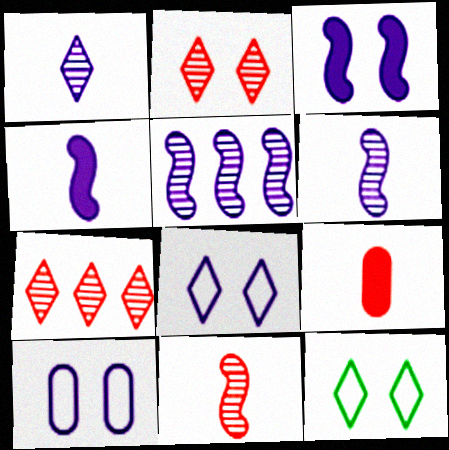[[5, 9, 12]]